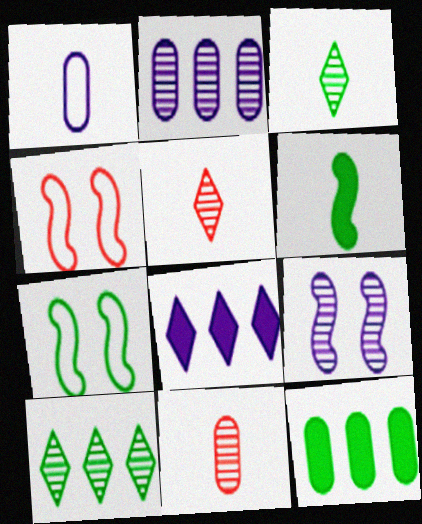[[1, 5, 6], 
[1, 8, 9], 
[3, 7, 12], 
[7, 8, 11], 
[9, 10, 11]]